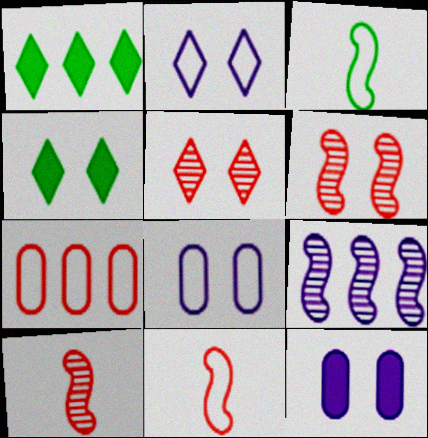[[1, 7, 9], 
[1, 8, 10], 
[2, 3, 7], 
[2, 4, 5], 
[4, 6, 8]]